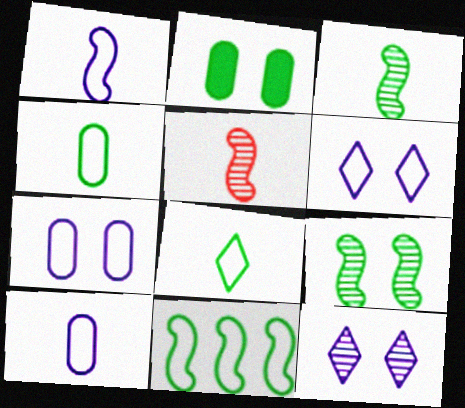[]